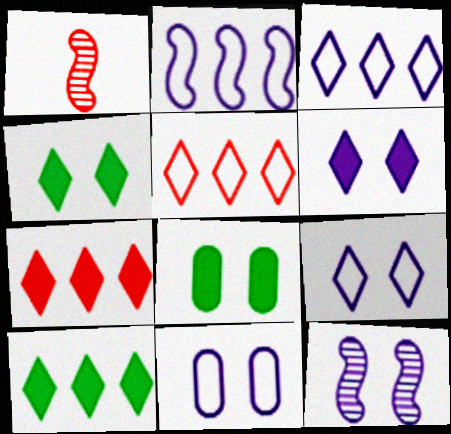[[1, 3, 8], 
[1, 10, 11], 
[6, 11, 12]]